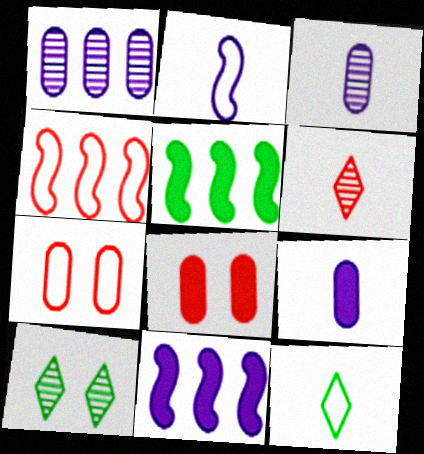[[4, 6, 8], 
[4, 9, 10]]